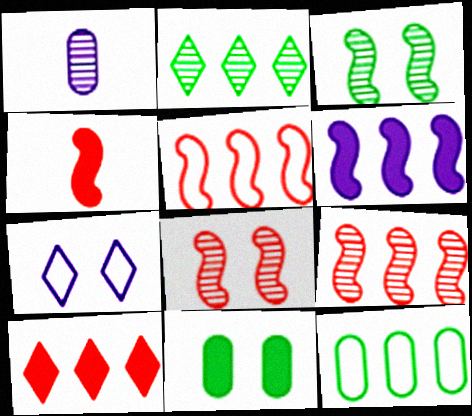[[1, 2, 8], 
[1, 6, 7], 
[4, 5, 8], 
[7, 8, 11]]